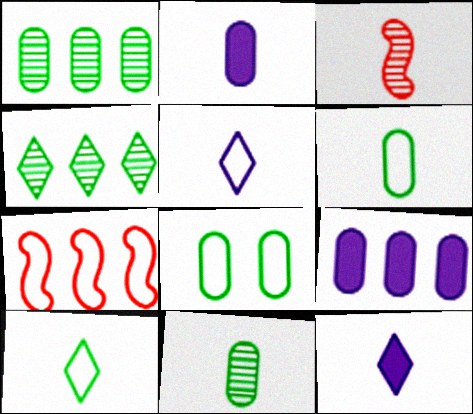[[2, 3, 10], 
[3, 6, 12], 
[4, 7, 9], 
[5, 7, 8]]